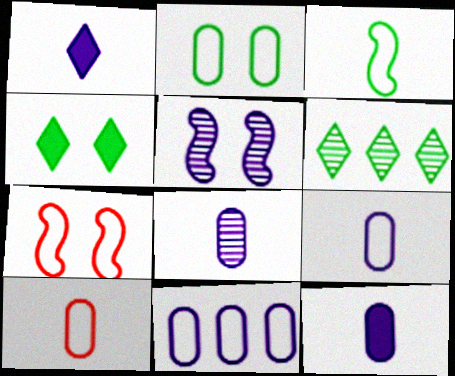[[1, 5, 11], 
[2, 10, 11], 
[6, 7, 12], 
[8, 9, 12]]